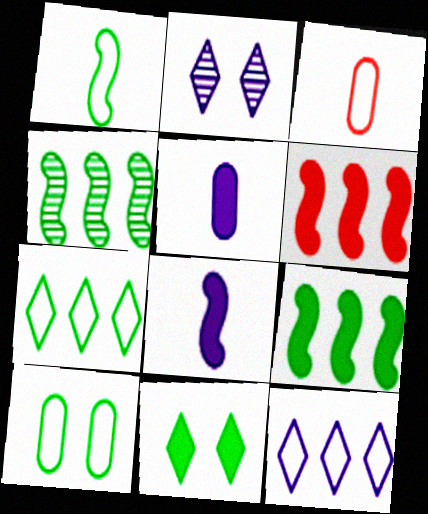[[1, 7, 10], 
[2, 3, 9], 
[5, 6, 11]]